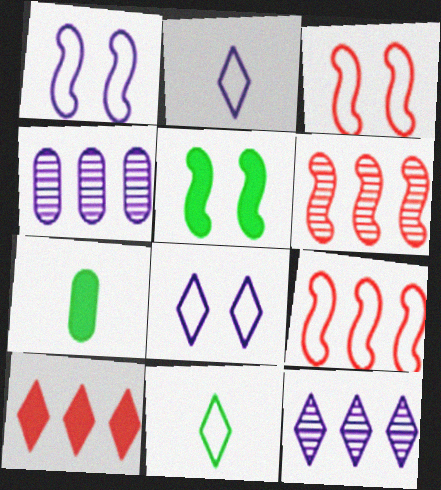[[3, 7, 12], 
[6, 7, 8]]